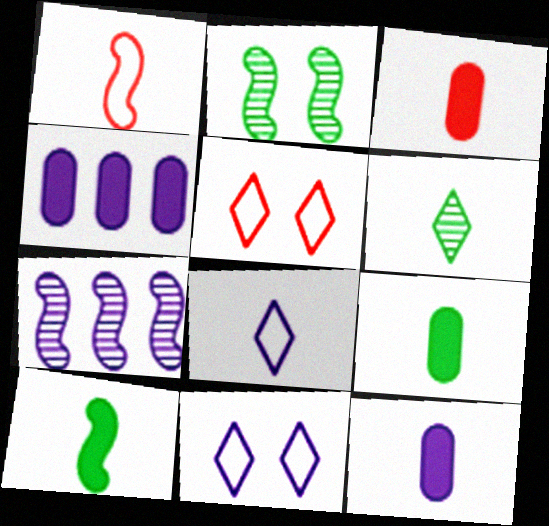[[1, 6, 12], 
[3, 9, 12], 
[5, 7, 9], 
[7, 11, 12]]